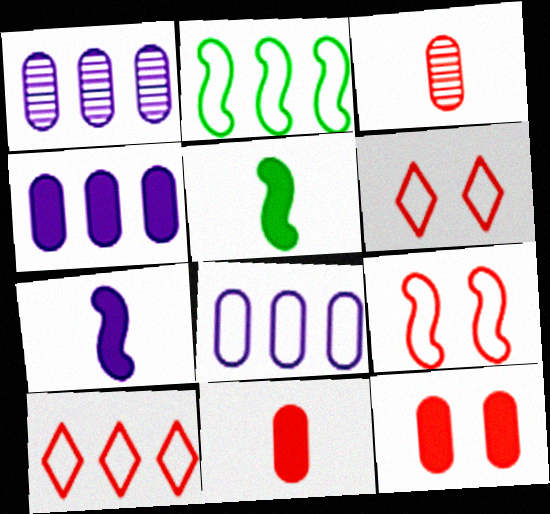[[1, 4, 8], 
[1, 5, 6], 
[2, 8, 10]]